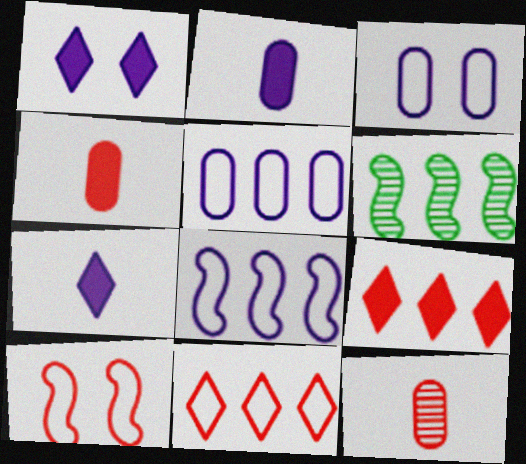[[5, 6, 9], 
[9, 10, 12]]